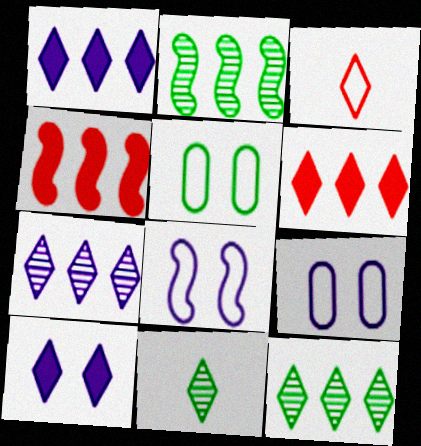[[3, 10, 12], 
[4, 9, 11]]